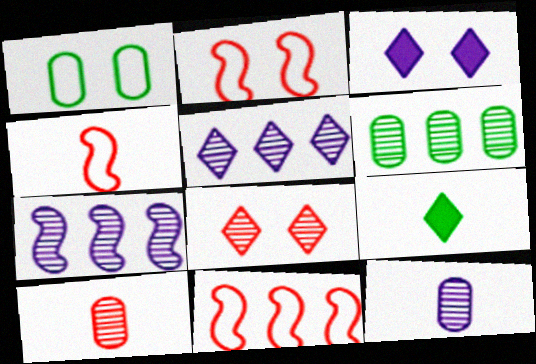[[2, 4, 11], 
[3, 4, 6], 
[4, 9, 12]]